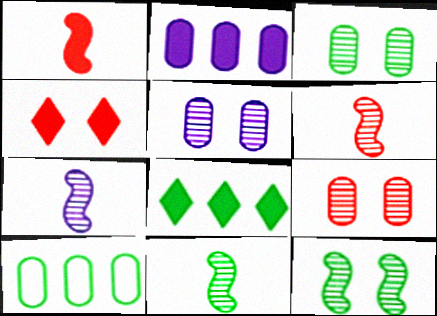[[3, 5, 9], 
[4, 7, 10], 
[6, 7, 11]]